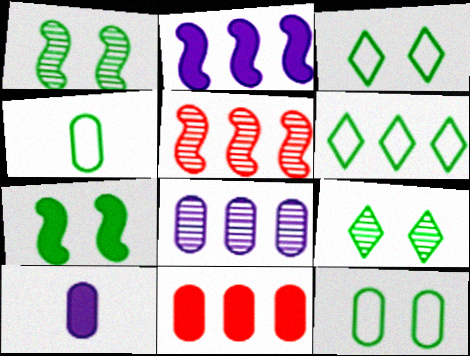[[3, 5, 10], 
[7, 9, 12]]